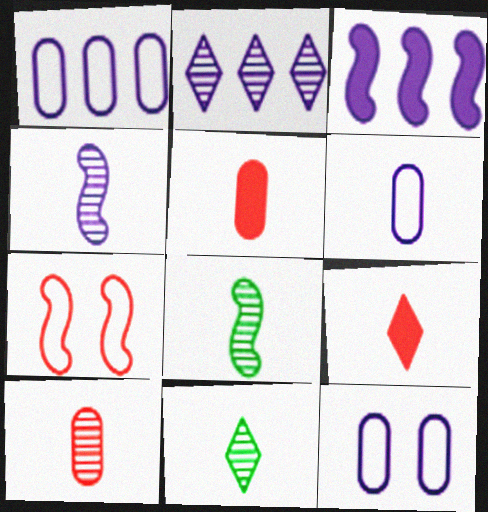[[1, 2, 3], 
[1, 6, 12], 
[3, 7, 8], 
[4, 10, 11], 
[6, 8, 9]]